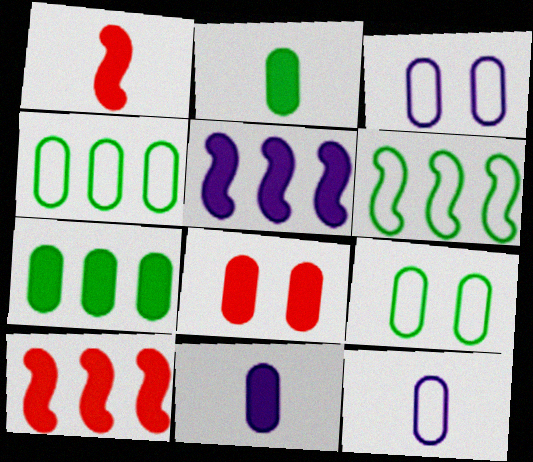[[7, 8, 11]]